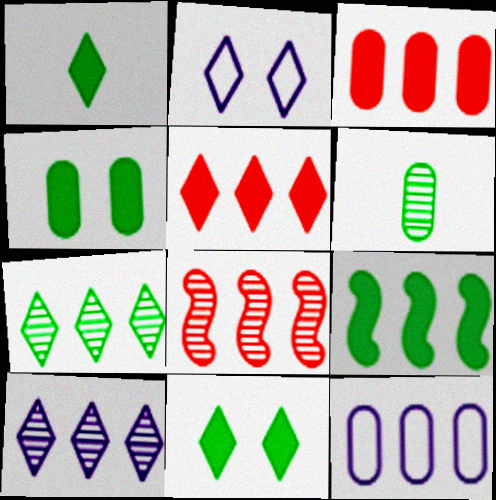[[1, 4, 9]]